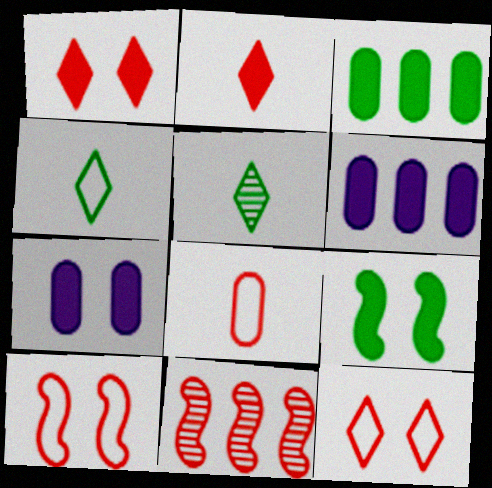[[1, 7, 9], 
[1, 8, 11], 
[2, 6, 9], 
[4, 7, 11], 
[5, 6, 10]]